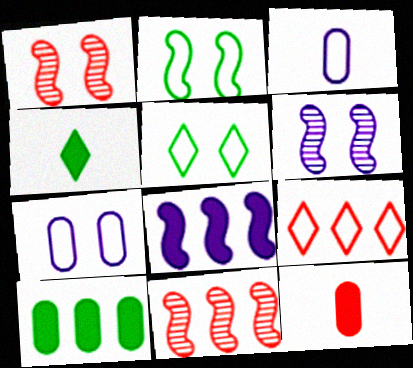[[1, 9, 12], 
[2, 3, 9], 
[4, 7, 11]]